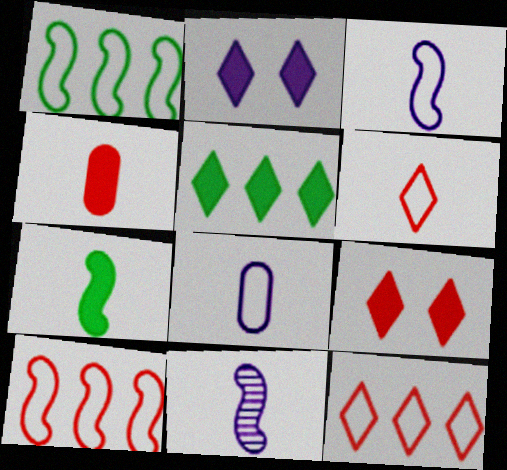[]